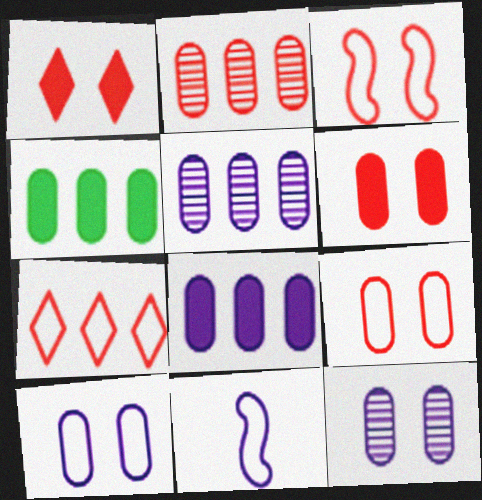[]